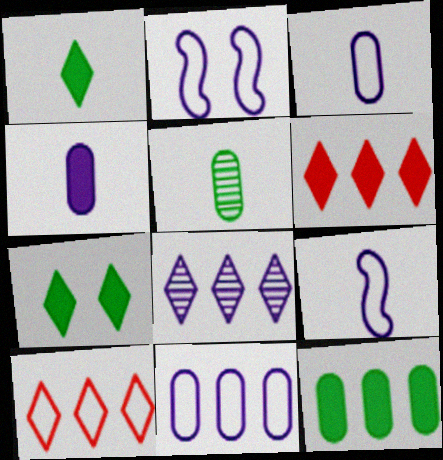[[2, 4, 8], 
[2, 5, 6]]